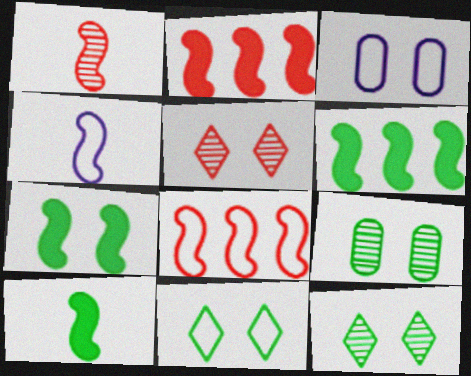[[1, 4, 10], 
[3, 5, 7], 
[6, 7, 10], 
[7, 9, 11]]